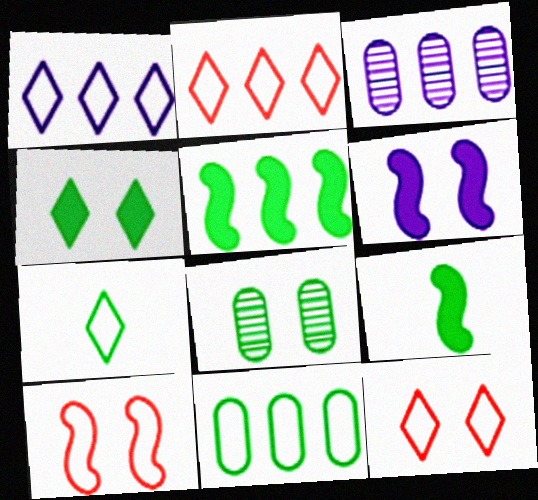[[1, 7, 12], 
[2, 3, 5], 
[3, 9, 12], 
[5, 7, 8], 
[6, 8, 12]]